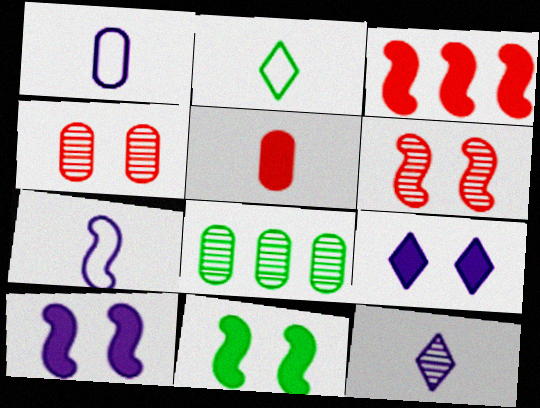[[2, 8, 11], 
[6, 8, 12]]